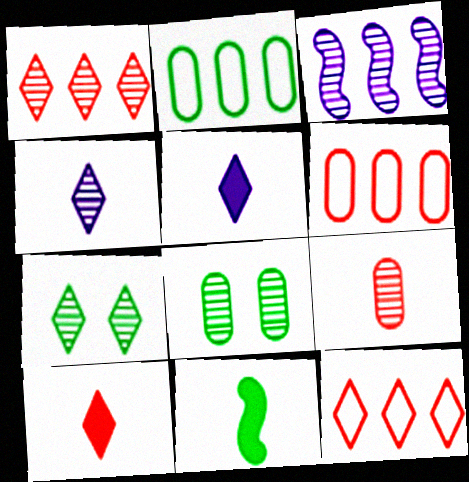[[1, 4, 7], 
[2, 7, 11], 
[3, 7, 9], 
[5, 7, 12]]